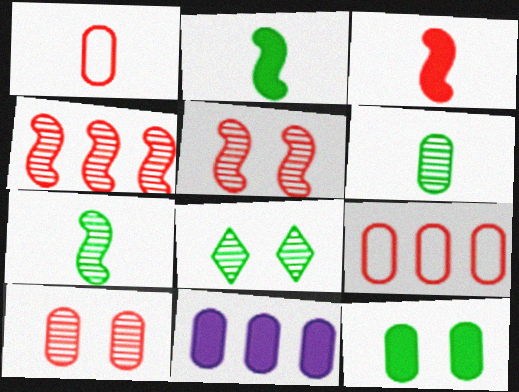[]